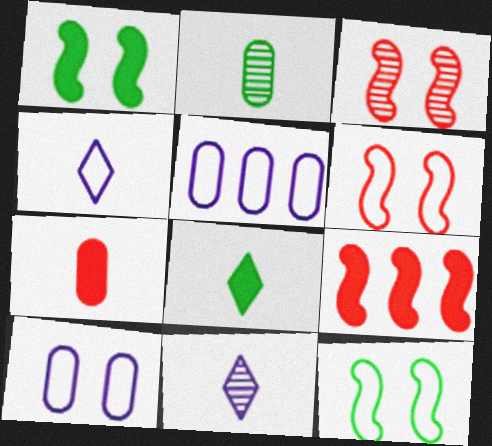[[3, 5, 8]]